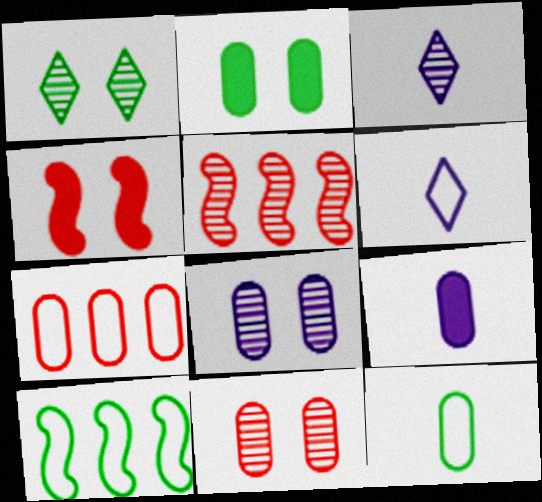[[2, 5, 6]]